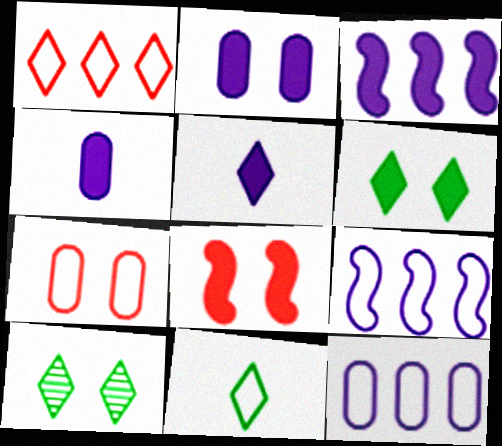[[1, 5, 10], 
[2, 3, 5], 
[2, 6, 8], 
[7, 9, 11]]